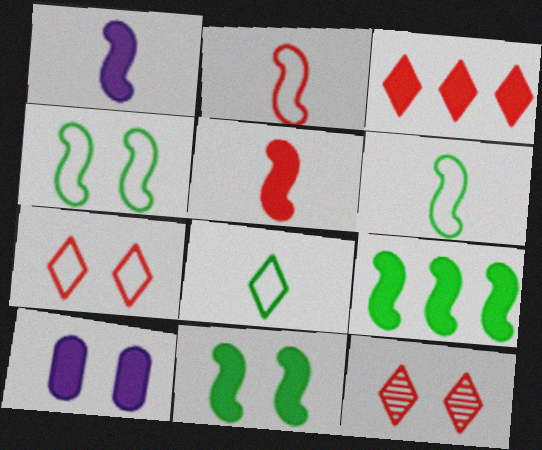[[4, 10, 12]]